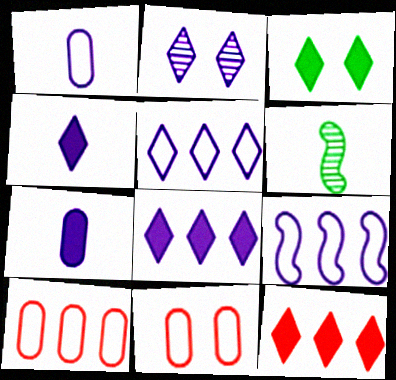[[2, 4, 5], 
[2, 7, 9], 
[3, 4, 12], 
[6, 8, 11]]